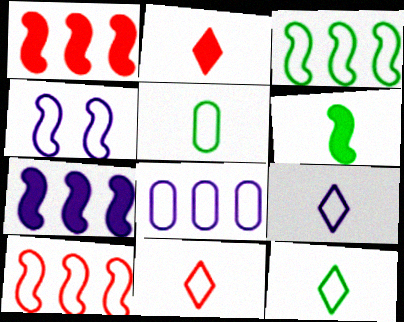[[4, 8, 9], 
[9, 11, 12]]